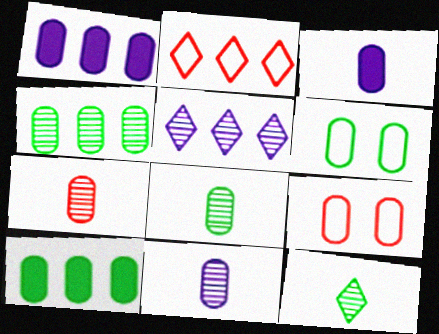[[1, 6, 7], 
[1, 8, 9], 
[3, 4, 9], 
[6, 8, 10], 
[7, 8, 11], 
[9, 10, 11]]